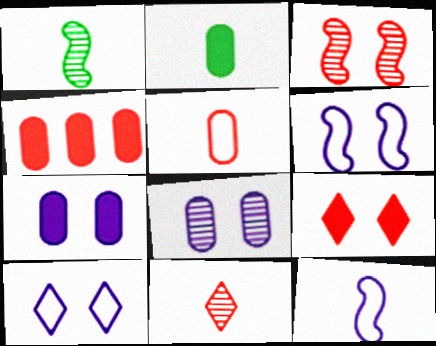[[1, 4, 10], 
[2, 4, 7], 
[2, 11, 12]]